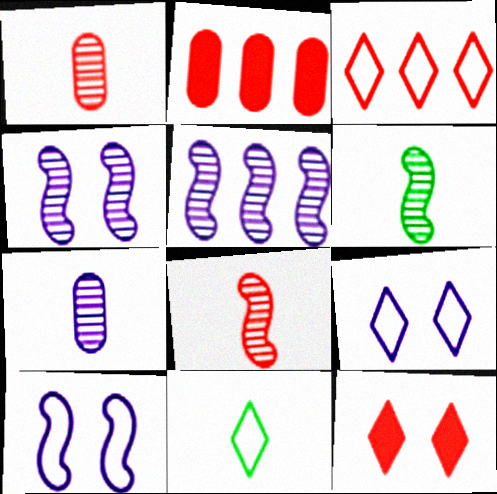[[2, 4, 11], 
[2, 6, 9], 
[3, 9, 11]]